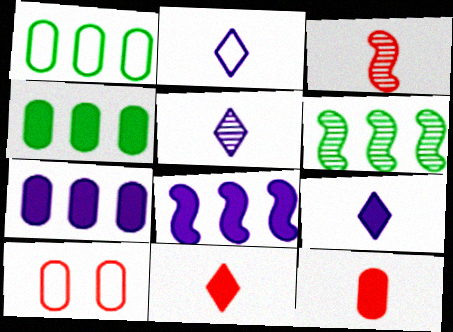[[2, 5, 9], 
[6, 9, 10]]